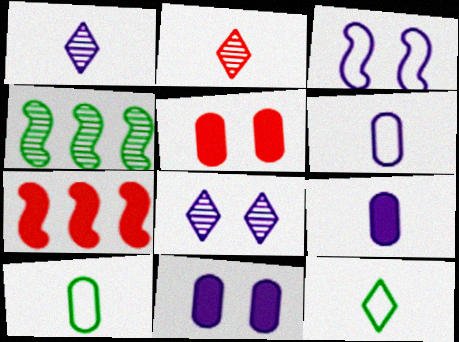[[3, 8, 11], 
[7, 8, 10]]